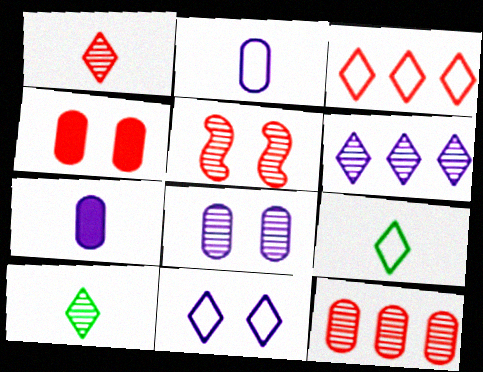[[1, 5, 12], 
[3, 9, 11]]